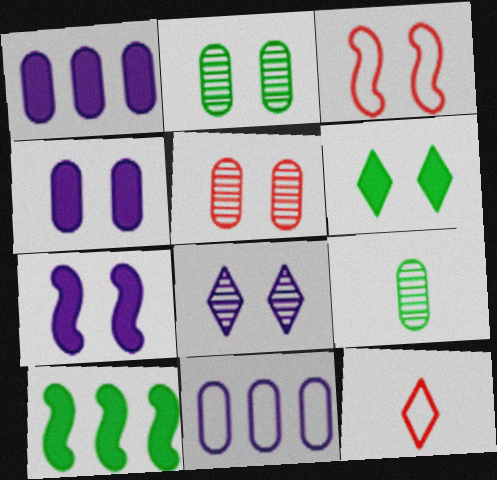[]